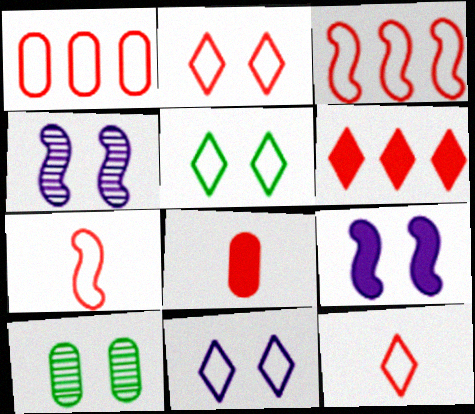[[1, 2, 7], 
[2, 5, 11], 
[2, 9, 10]]